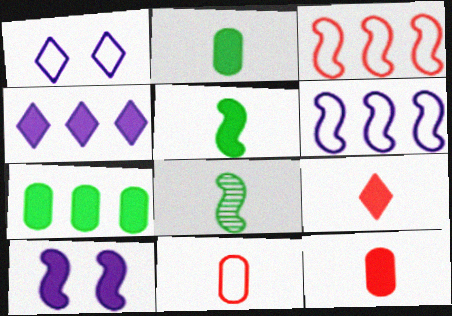[[3, 8, 10], 
[7, 9, 10]]